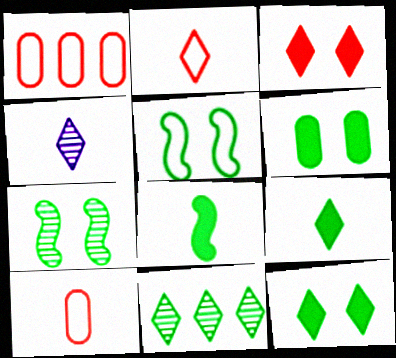[[2, 4, 9], 
[4, 8, 10]]